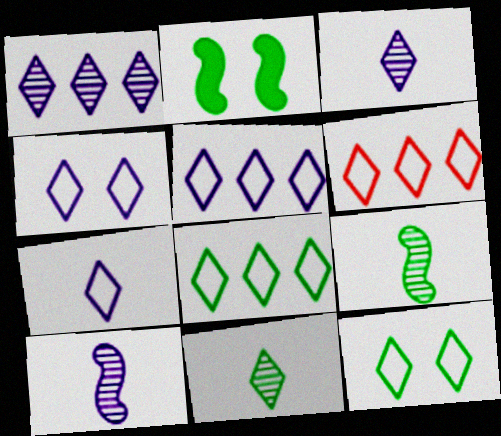[[4, 5, 7], 
[5, 6, 8], 
[6, 7, 12]]